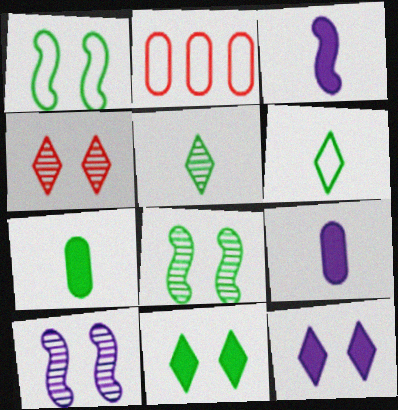[]